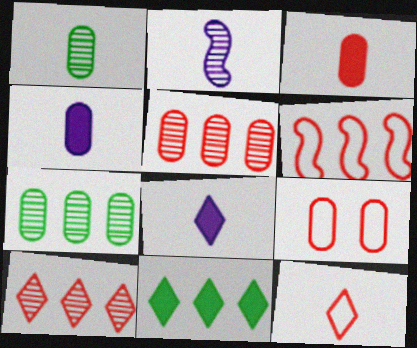[[2, 9, 11], 
[3, 5, 9], 
[4, 7, 9], 
[6, 9, 12]]